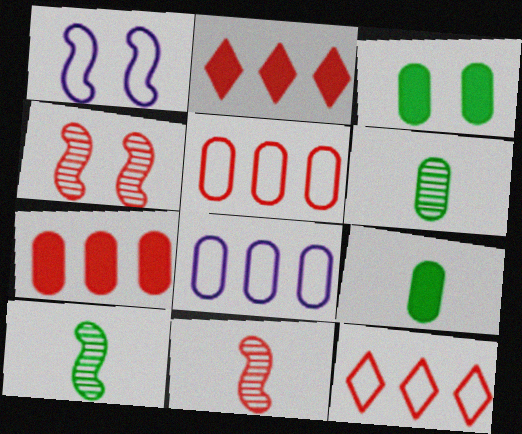[[1, 2, 6]]